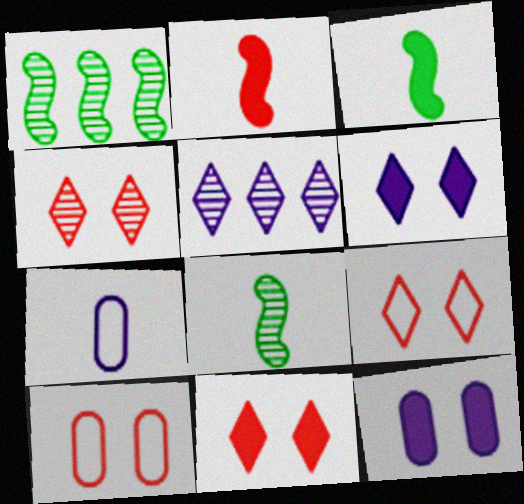[[1, 7, 11], 
[3, 5, 10], 
[4, 9, 11]]